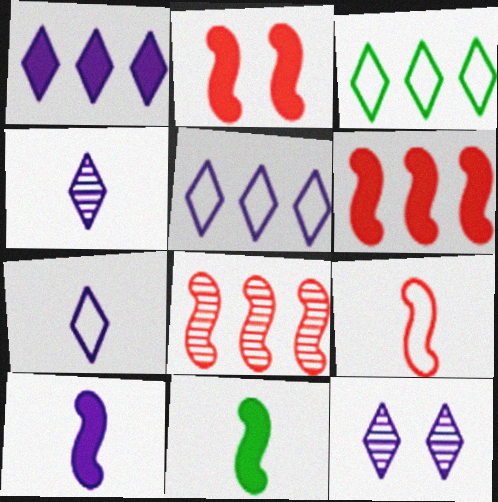[[1, 7, 12], 
[2, 8, 9]]